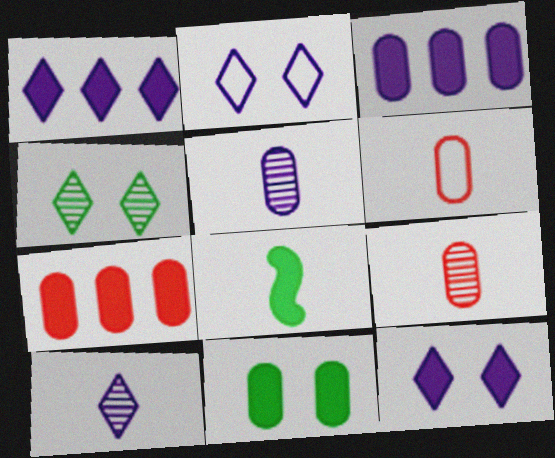[[1, 2, 10], 
[6, 8, 10], 
[7, 8, 12]]